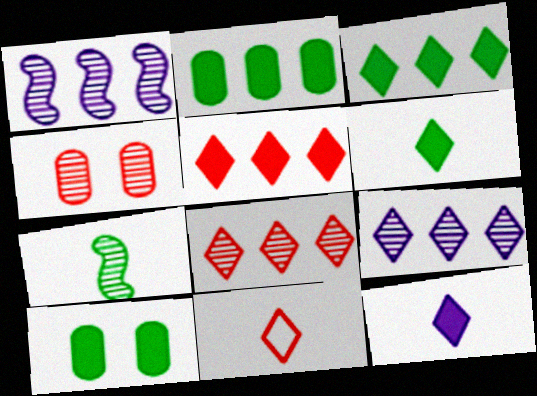[[1, 10, 11], 
[4, 7, 9]]